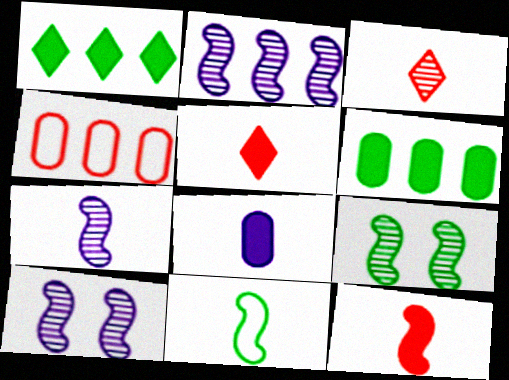[[1, 2, 4], 
[2, 7, 10], 
[3, 8, 11], 
[7, 11, 12]]